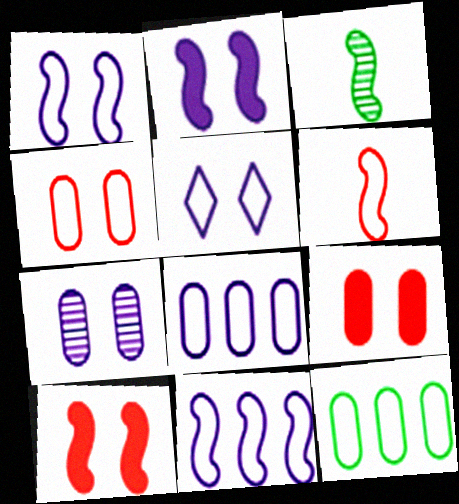[[2, 5, 7], 
[3, 10, 11], 
[5, 6, 12]]